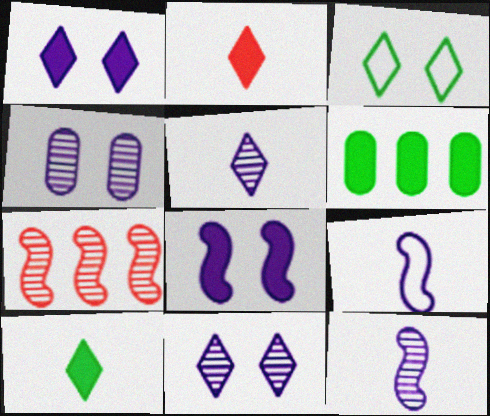[[2, 6, 8]]